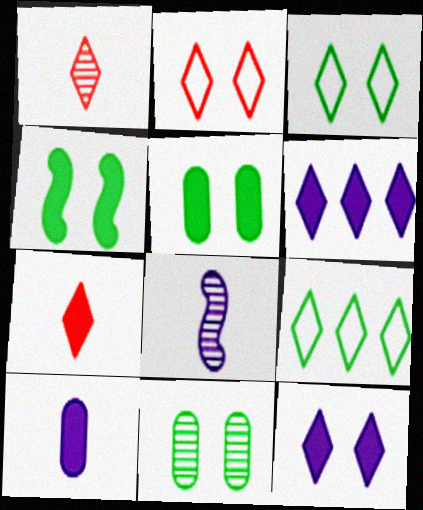[[1, 3, 6], 
[1, 9, 12], 
[3, 4, 11]]